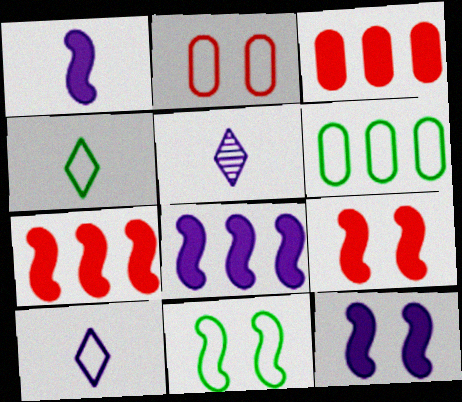[[1, 8, 12], 
[3, 5, 11], 
[4, 6, 11], 
[5, 6, 9]]